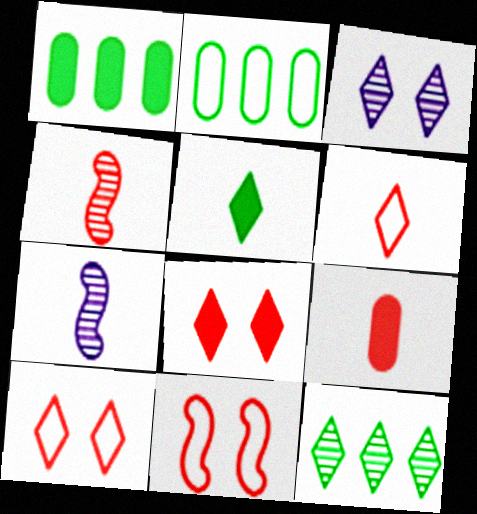[[1, 7, 10], 
[2, 7, 8], 
[4, 6, 9]]